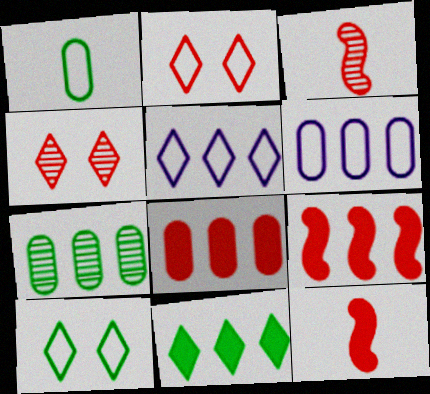[[2, 3, 8], 
[5, 7, 9], 
[6, 7, 8]]